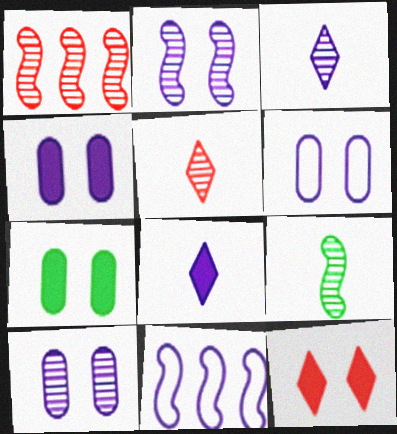[[1, 2, 9], 
[3, 4, 11], 
[4, 6, 10], 
[5, 7, 11], 
[8, 10, 11]]